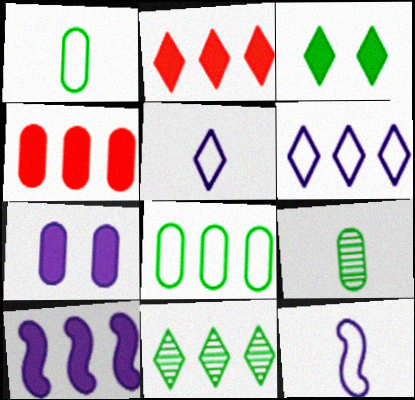[[2, 6, 11]]